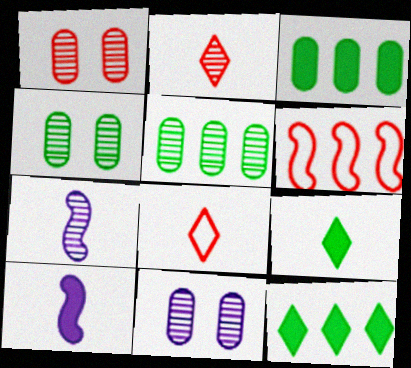[[1, 4, 11], 
[6, 9, 11]]